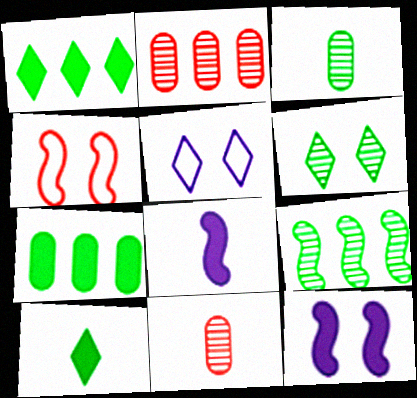[[3, 6, 9], 
[4, 8, 9]]